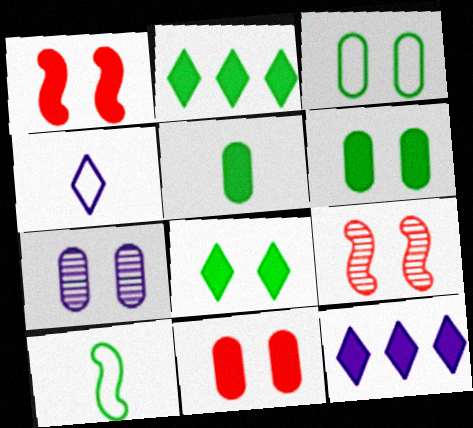[[1, 5, 12], 
[3, 7, 11]]